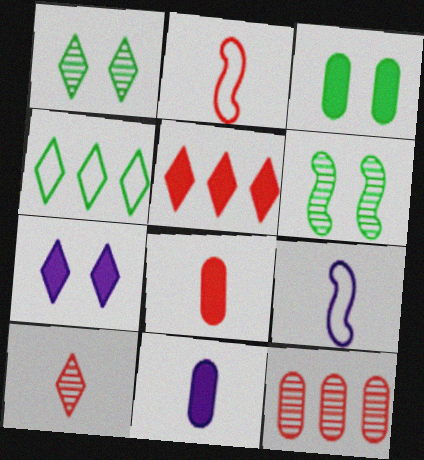[[2, 8, 10], 
[4, 7, 10]]